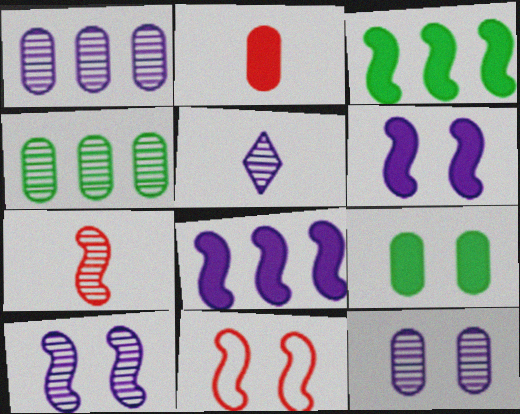[[1, 5, 10]]